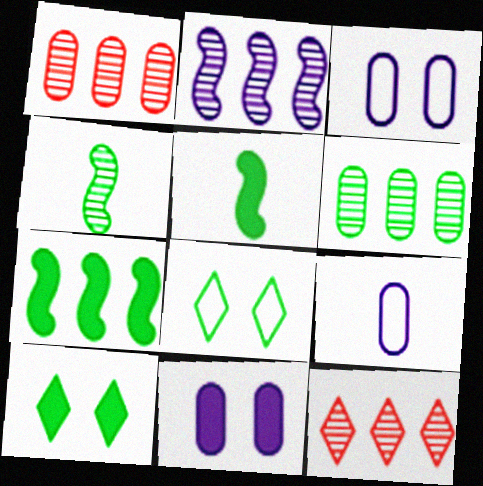[[2, 6, 12], 
[3, 5, 12], 
[5, 6, 8]]